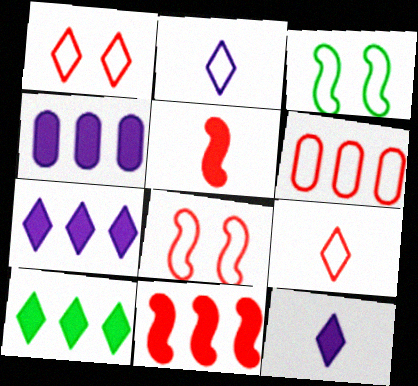[[2, 3, 6], 
[4, 10, 11], 
[6, 8, 9]]